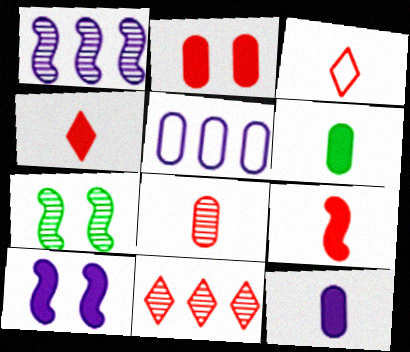[[3, 8, 9], 
[4, 5, 7]]